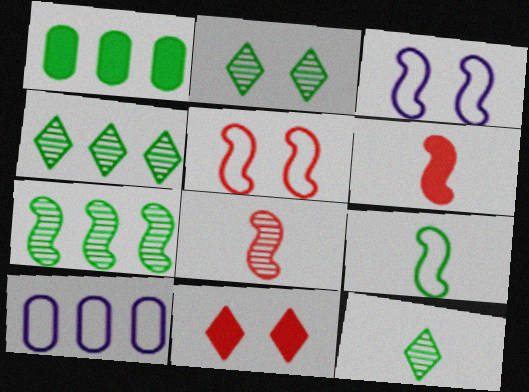[[1, 2, 9], 
[2, 4, 12], 
[2, 6, 10], 
[3, 6, 7]]